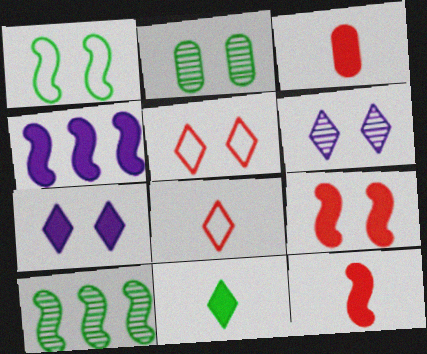[[2, 4, 8]]